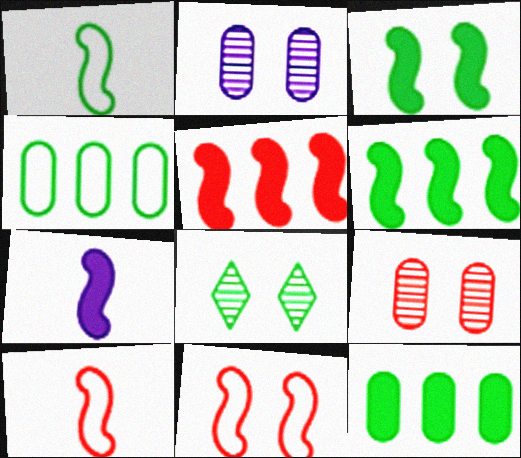[[1, 8, 12], 
[3, 5, 7]]